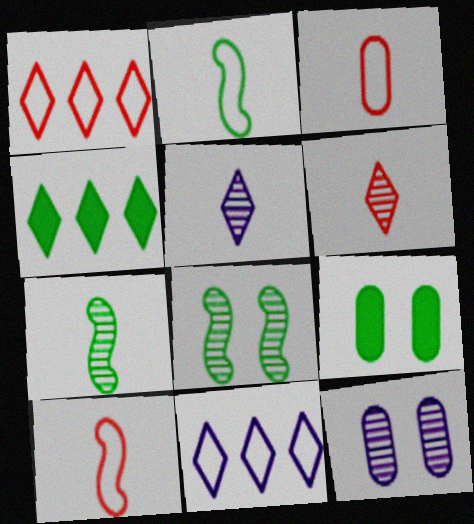[[4, 10, 12]]